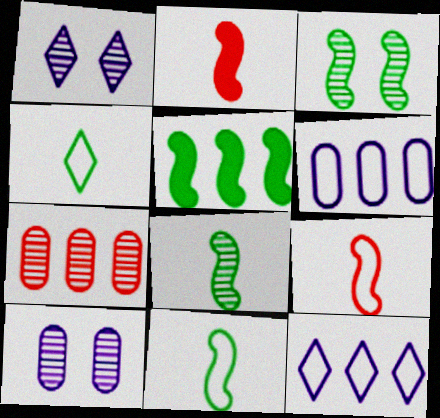[[1, 7, 8], 
[3, 5, 11], 
[5, 7, 12]]